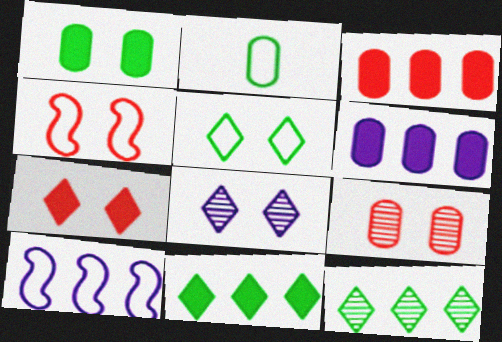[[1, 4, 8], 
[2, 6, 9], 
[3, 10, 12], 
[4, 7, 9], 
[5, 7, 8]]